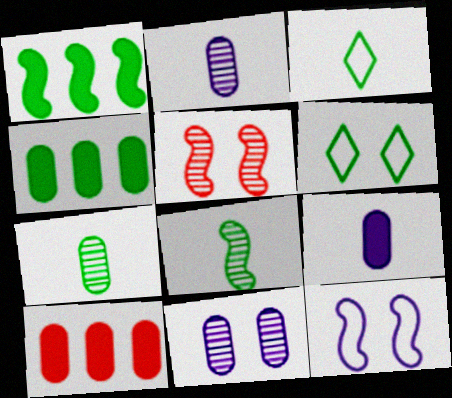[[1, 6, 7], 
[4, 6, 8]]